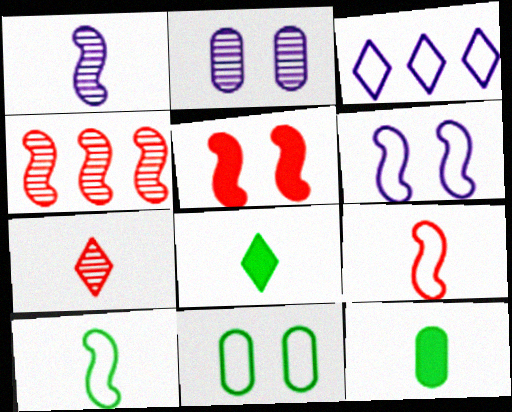[[3, 9, 11], 
[4, 5, 9]]